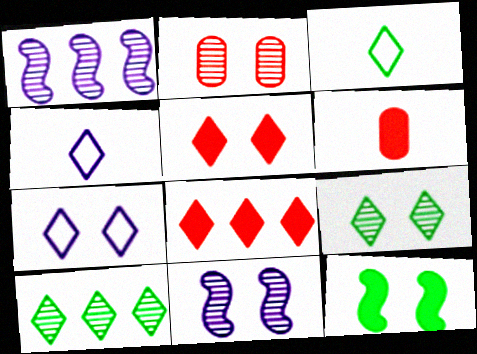[[2, 7, 12], 
[2, 9, 11], 
[4, 5, 10], 
[4, 8, 9], 
[5, 7, 9]]